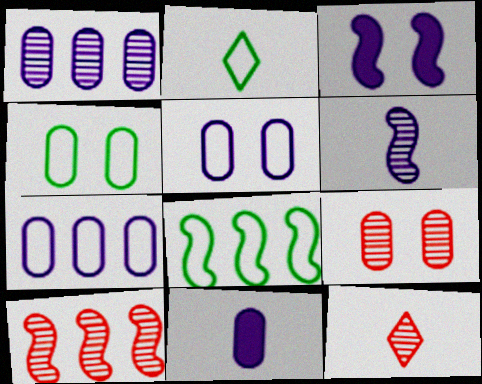[[1, 5, 11], 
[2, 4, 8], 
[9, 10, 12]]